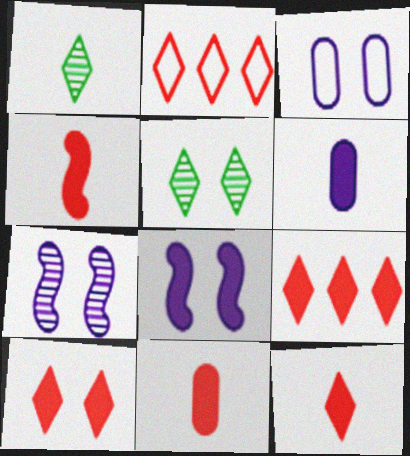[[4, 11, 12], 
[9, 10, 12]]